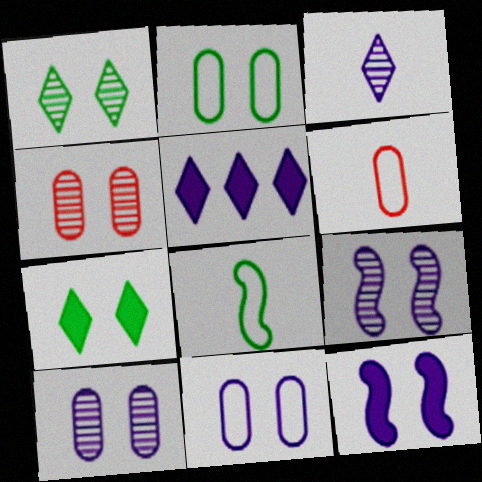[[1, 4, 9], 
[4, 5, 8]]